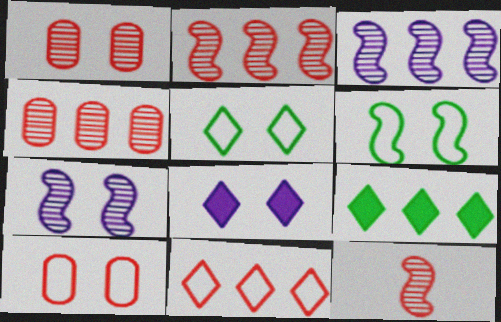[[1, 6, 8]]